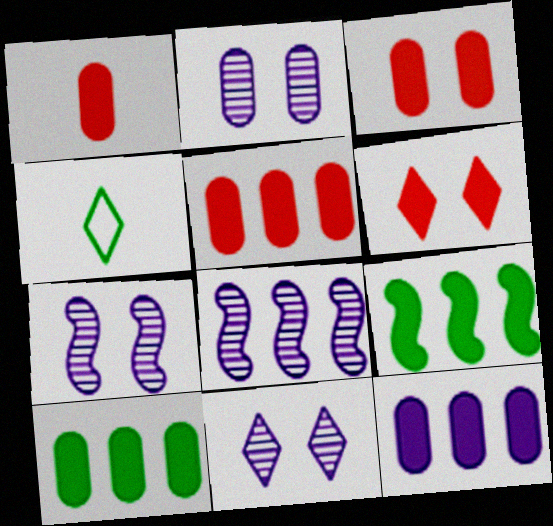[[1, 3, 5], 
[2, 7, 11], 
[3, 4, 8], 
[4, 5, 7], 
[5, 10, 12]]